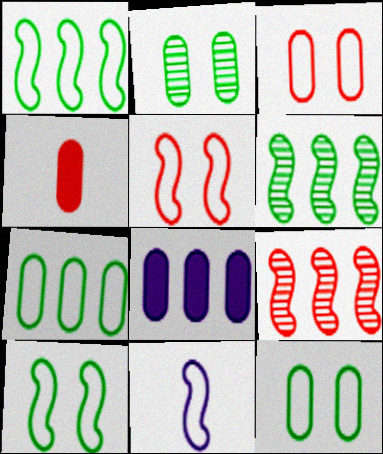[[1, 5, 11]]